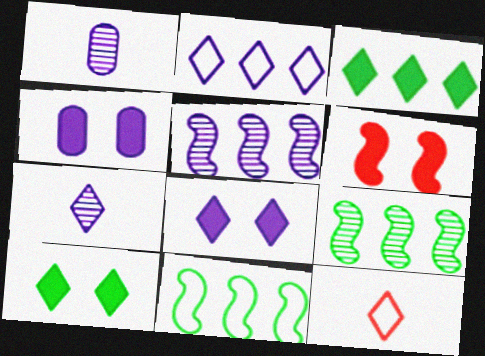[[2, 7, 8], 
[4, 6, 10], 
[4, 9, 12]]